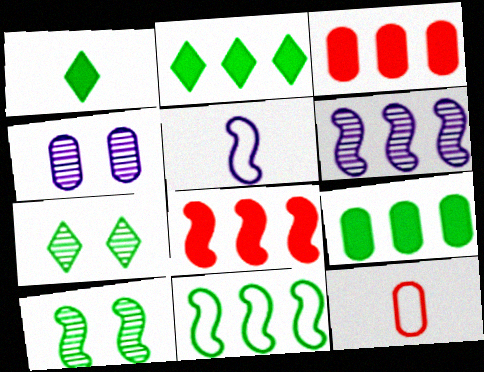[[3, 5, 7], 
[4, 9, 12], 
[5, 8, 10], 
[6, 8, 11]]